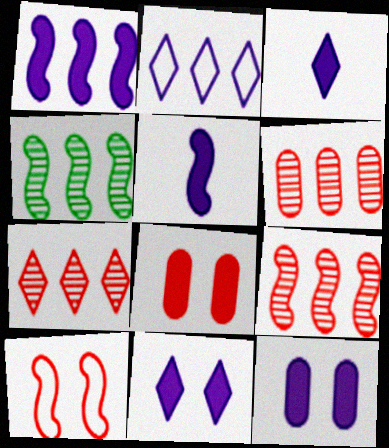[[1, 3, 12], 
[4, 5, 10], 
[6, 7, 9]]